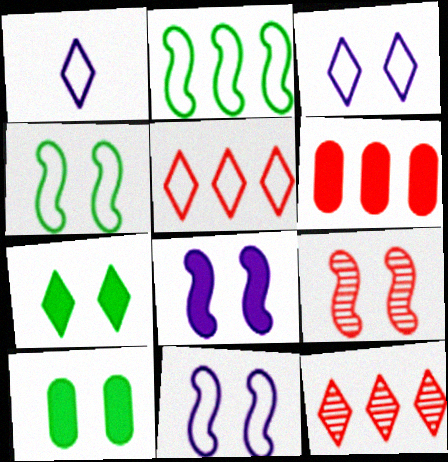[[1, 7, 12], 
[3, 9, 10], 
[4, 8, 9]]